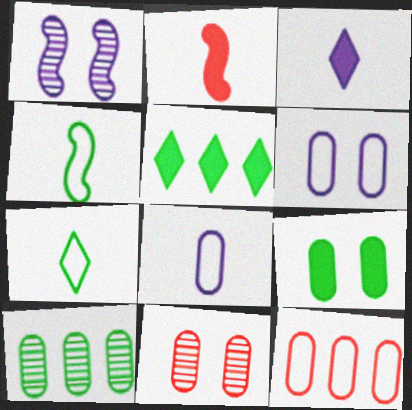[[6, 9, 11]]